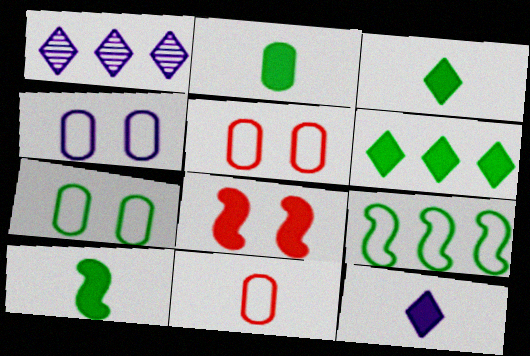[[1, 5, 10], 
[2, 3, 10], 
[4, 5, 7]]